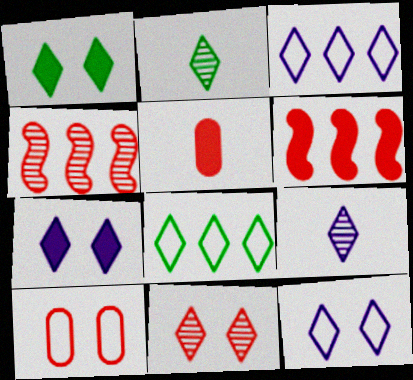[[1, 2, 8], 
[1, 11, 12], 
[3, 7, 9]]